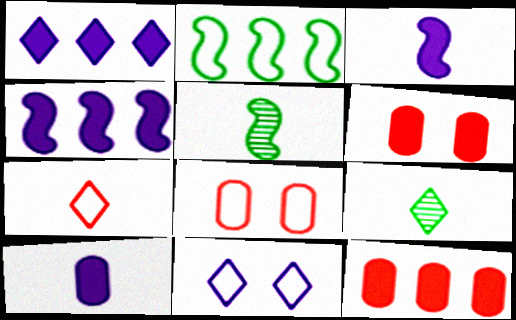[[1, 5, 8], 
[4, 8, 9], 
[5, 7, 10], 
[5, 11, 12]]